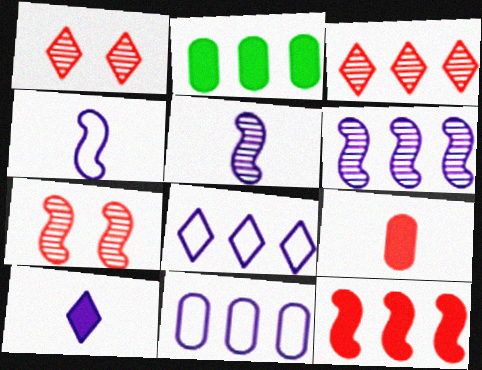[[1, 2, 4]]